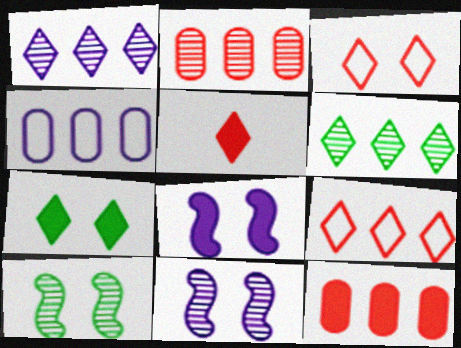[[4, 5, 10]]